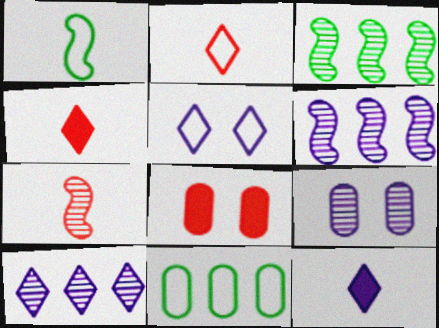[[1, 8, 10], 
[5, 10, 12]]